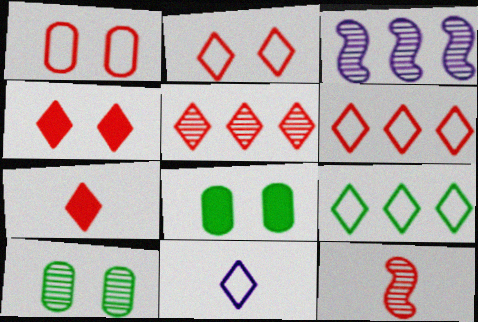[[2, 5, 7], 
[2, 9, 11]]